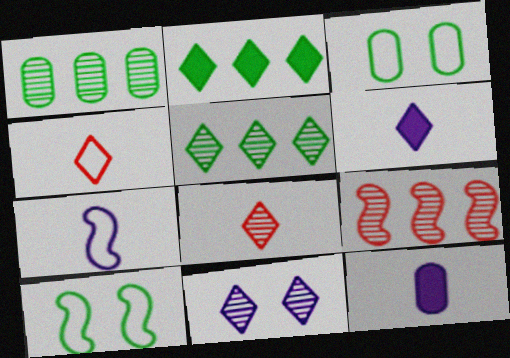[[2, 4, 11], 
[3, 6, 9], 
[5, 8, 11]]